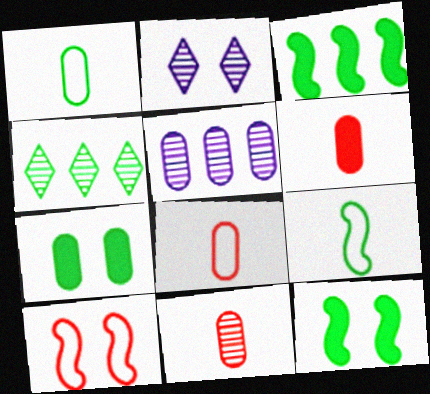[[1, 4, 12], 
[2, 3, 8], 
[2, 7, 10], 
[4, 7, 9], 
[5, 7, 8], 
[6, 8, 11]]